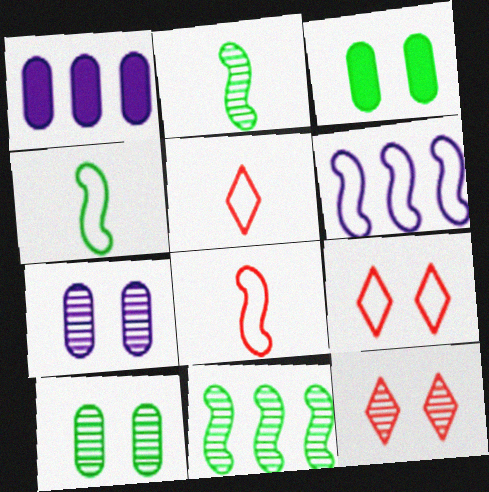[[1, 2, 9], 
[1, 4, 12]]